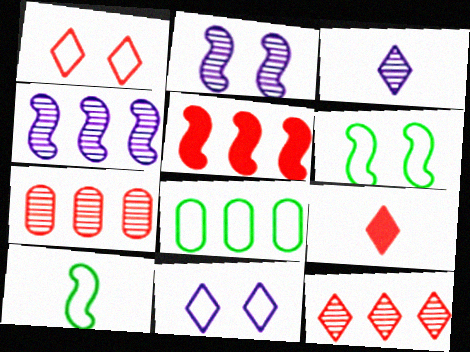[[1, 9, 12], 
[2, 5, 10], 
[2, 8, 9]]